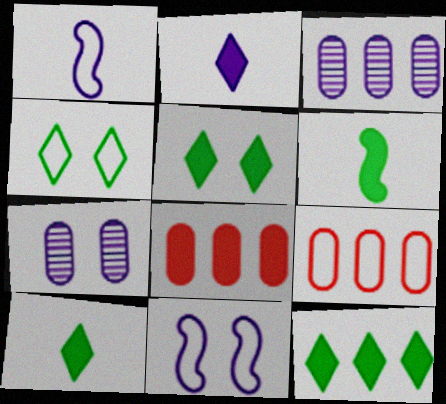[[1, 4, 9], 
[2, 3, 11], 
[5, 10, 12]]